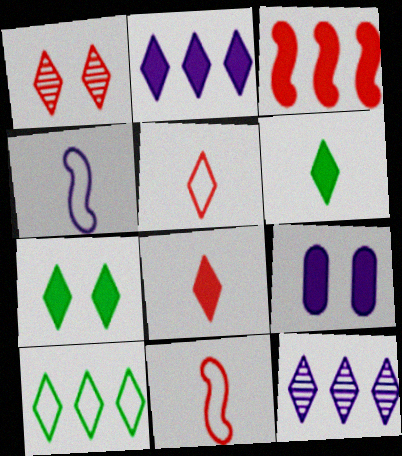[[2, 7, 8], 
[3, 6, 9], 
[4, 9, 12], 
[5, 7, 12]]